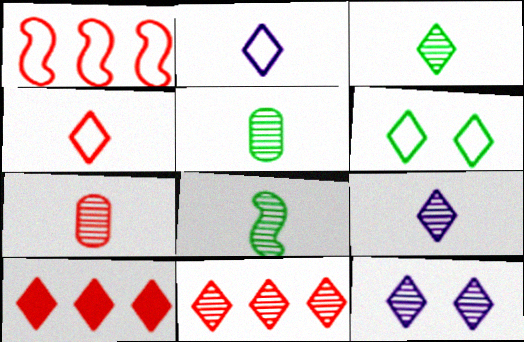[[3, 5, 8], 
[3, 11, 12], 
[6, 9, 10], 
[7, 8, 9]]